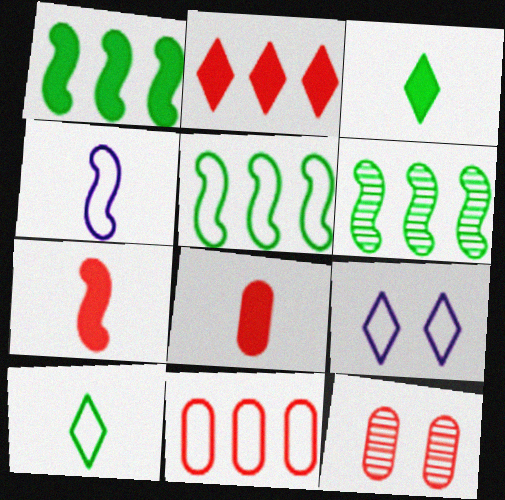[[1, 5, 6], 
[6, 8, 9], 
[8, 11, 12]]